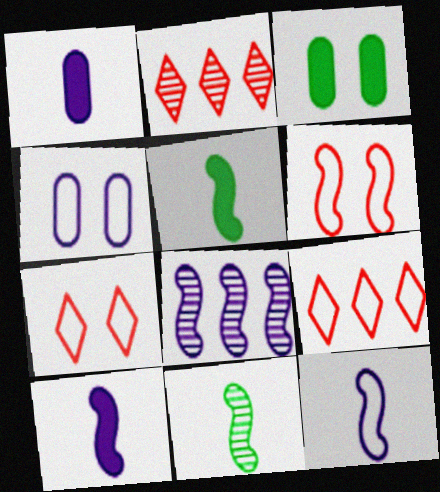[[2, 3, 12], 
[2, 4, 5], 
[5, 6, 8]]